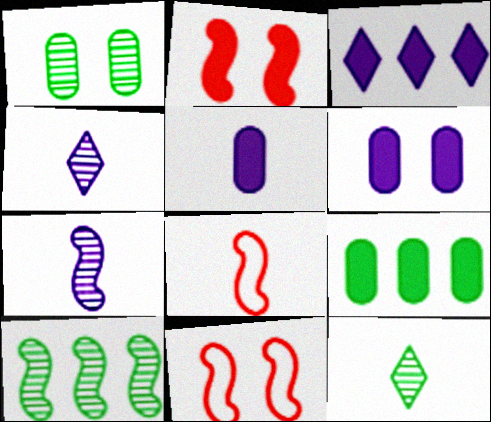[[1, 3, 8], 
[1, 10, 12], 
[4, 9, 11], 
[5, 8, 12]]